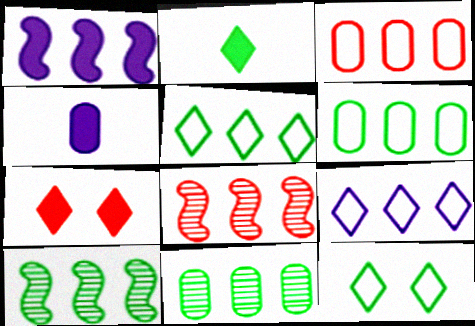[[4, 8, 12]]